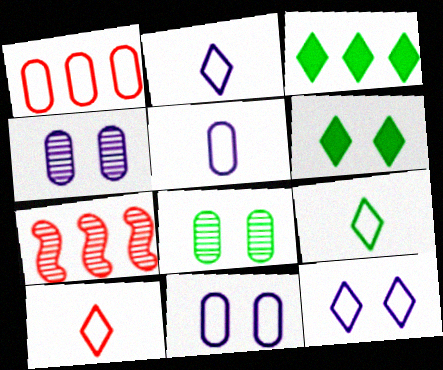[[2, 9, 10], 
[5, 6, 7]]